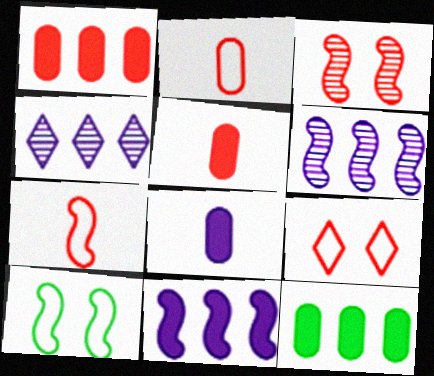[[4, 5, 10]]